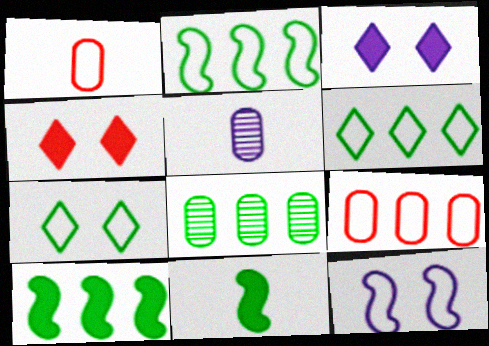[[1, 6, 12], 
[2, 4, 5], 
[6, 8, 10], 
[7, 8, 11]]